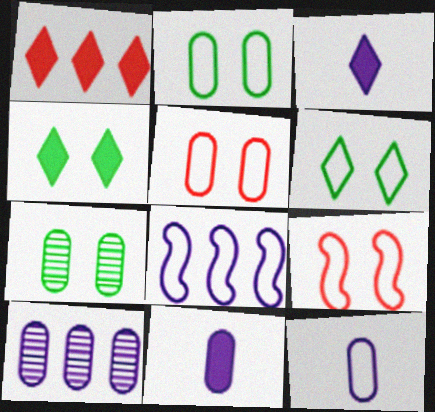[[1, 3, 4]]